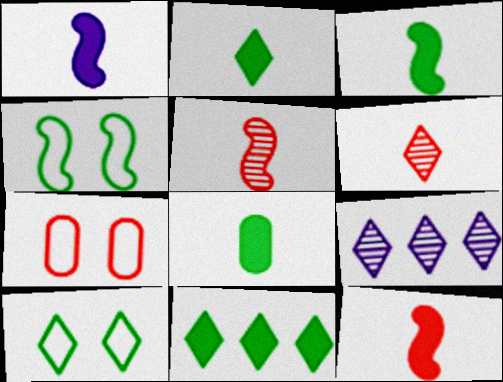[[1, 3, 12], 
[2, 3, 8], 
[3, 7, 9]]